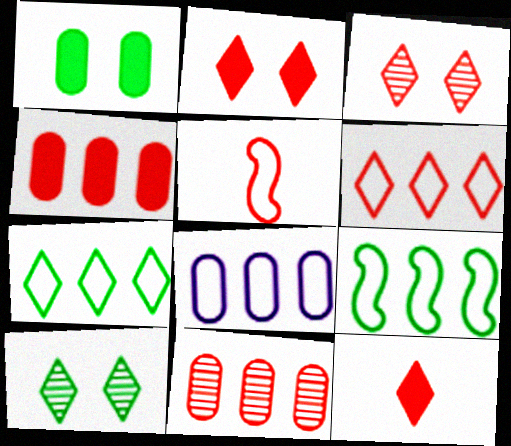[[2, 5, 11], 
[3, 4, 5], 
[3, 6, 12], 
[6, 8, 9]]